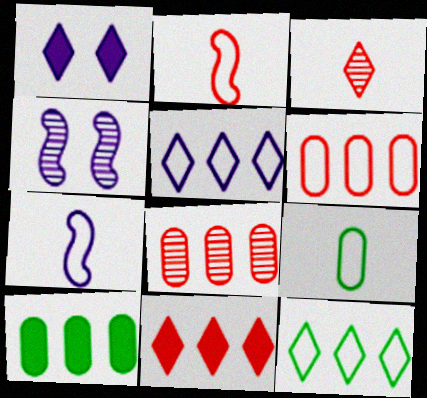[[1, 3, 12], 
[4, 9, 11]]